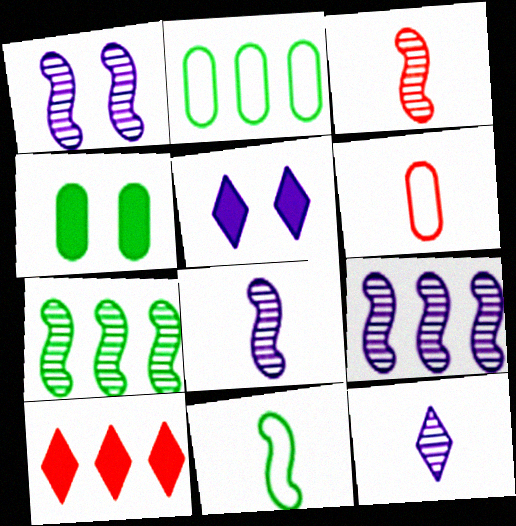[[1, 3, 7], 
[1, 8, 9], 
[2, 3, 5], 
[2, 9, 10], 
[5, 6, 7]]